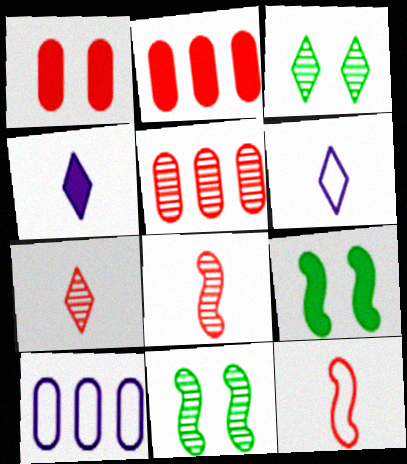[[2, 4, 9], 
[2, 6, 11], 
[5, 6, 9], 
[7, 9, 10]]